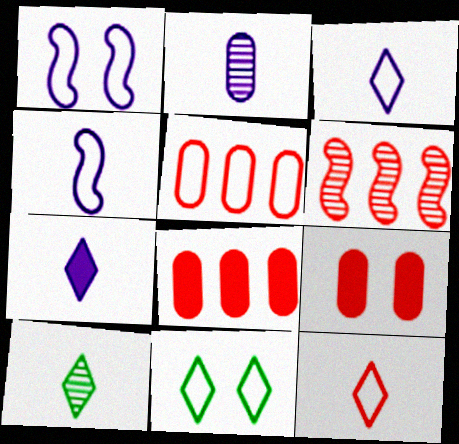[[1, 8, 10], 
[2, 4, 7], 
[4, 5, 11], 
[6, 9, 12], 
[7, 10, 12]]